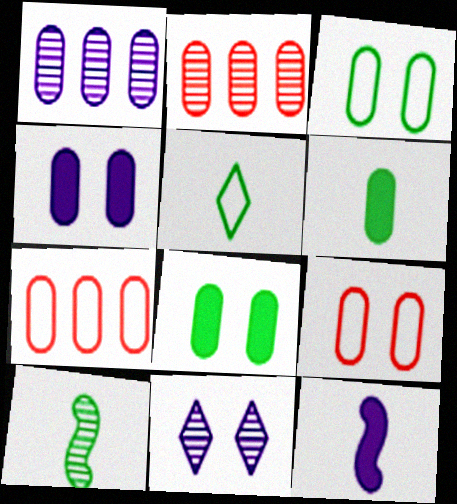[[1, 6, 9], 
[2, 10, 11], 
[5, 6, 10]]